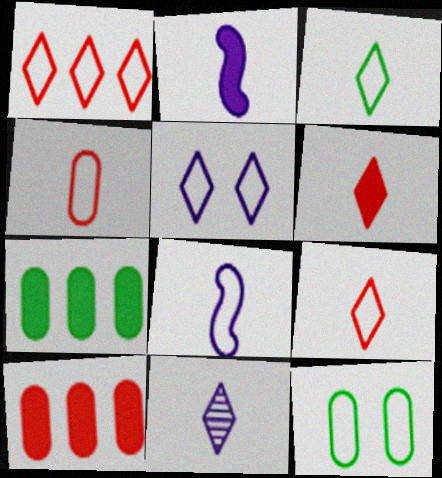[[1, 3, 5], 
[1, 8, 12], 
[3, 4, 8], 
[3, 6, 11]]